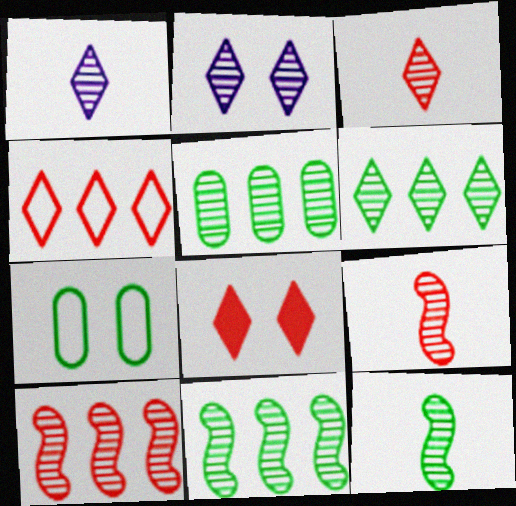[[2, 3, 6], 
[2, 5, 9], 
[3, 4, 8], 
[5, 6, 11]]